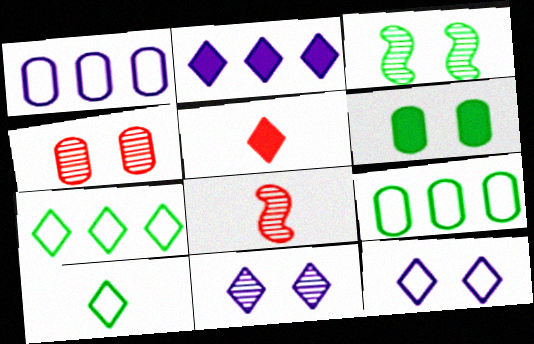[[1, 3, 5], 
[3, 4, 11], 
[5, 7, 11]]